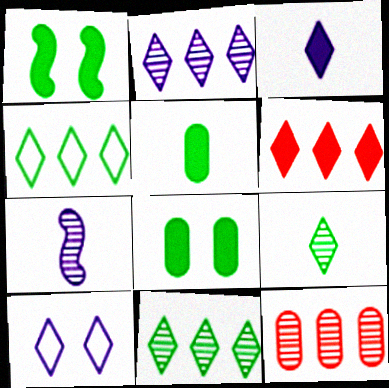[[2, 3, 10], 
[2, 4, 6], 
[6, 9, 10]]